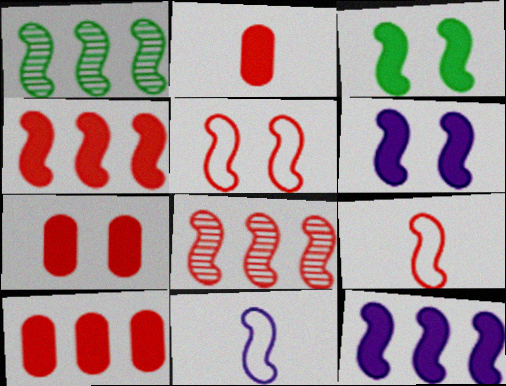[[1, 6, 9], 
[2, 7, 10], 
[3, 8, 11]]